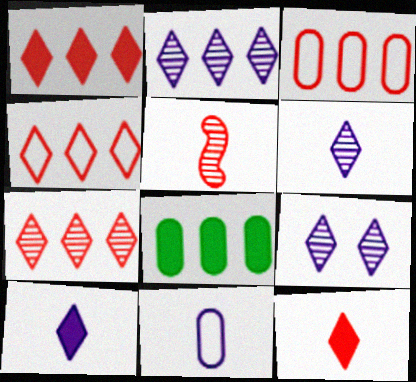[[1, 4, 7], 
[2, 6, 9]]